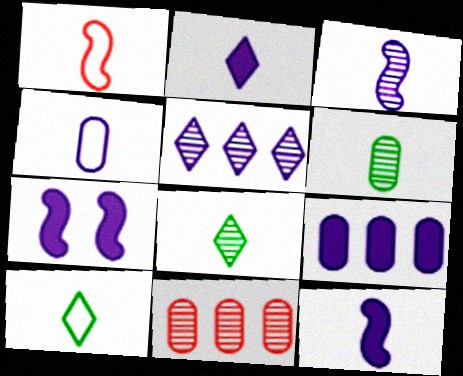[[1, 2, 6], 
[1, 4, 10], 
[2, 3, 4], 
[2, 7, 9], 
[4, 5, 7], 
[7, 10, 11]]